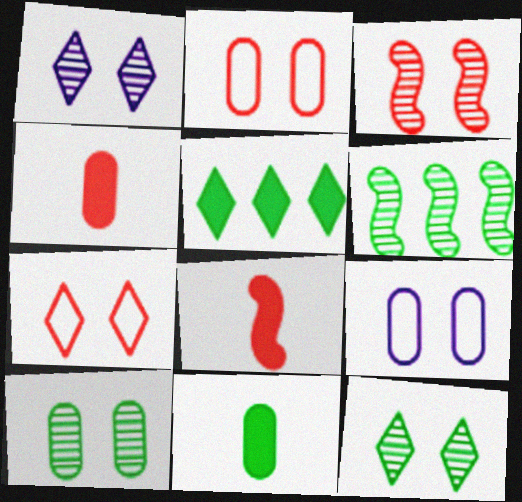[[1, 3, 10]]